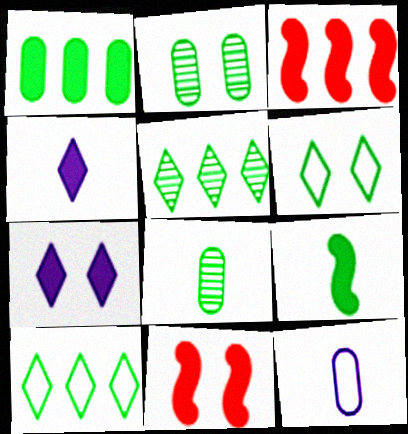[[1, 4, 11], 
[2, 9, 10], 
[5, 11, 12]]